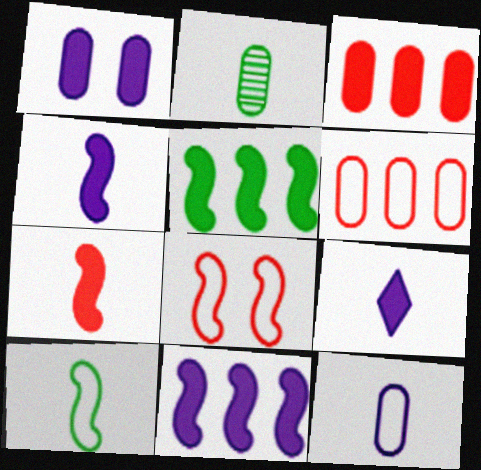[[1, 2, 6], 
[1, 9, 11]]